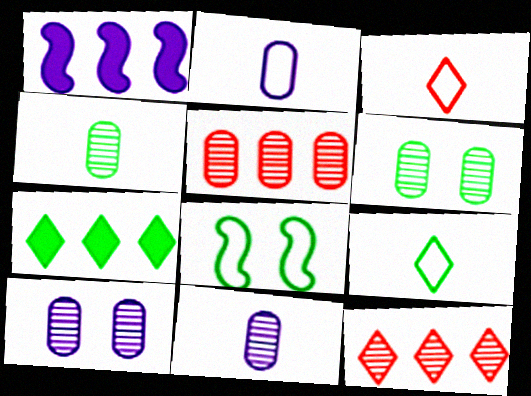[[1, 3, 6], 
[4, 5, 10], 
[4, 7, 8], 
[5, 6, 11]]